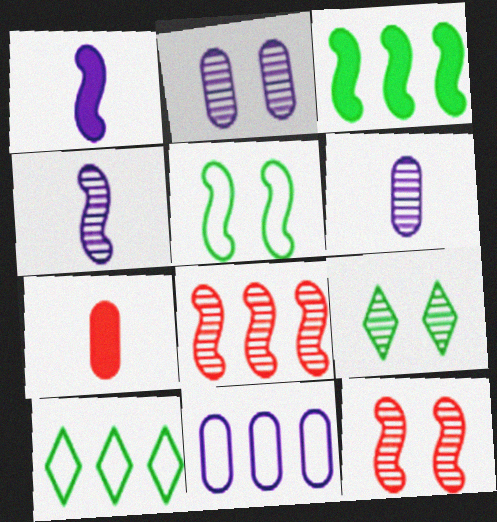[[1, 5, 8], 
[2, 9, 12], 
[6, 8, 9]]